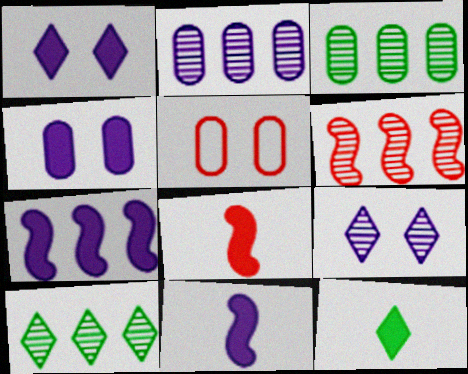[[2, 6, 10], 
[5, 10, 11]]